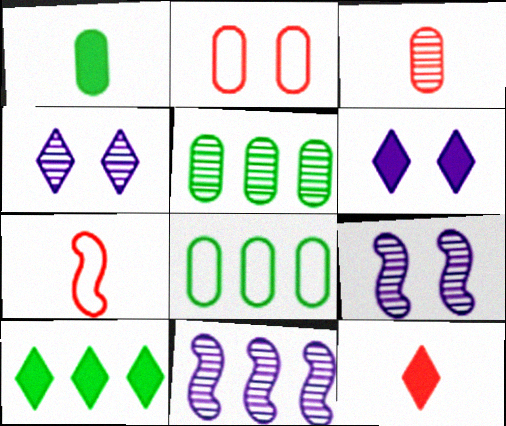[[3, 7, 12], 
[5, 6, 7], 
[6, 10, 12], 
[8, 9, 12]]